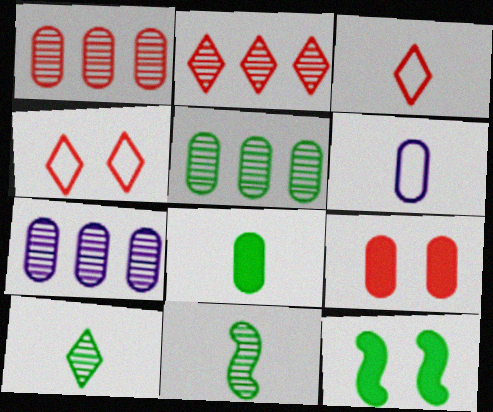[[1, 5, 7], 
[2, 6, 12], 
[3, 7, 12], 
[5, 6, 9]]